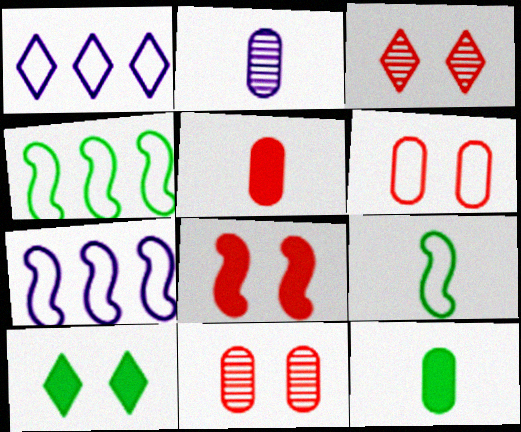[[1, 6, 9], 
[3, 6, 8], 
[3, 7, 12]]